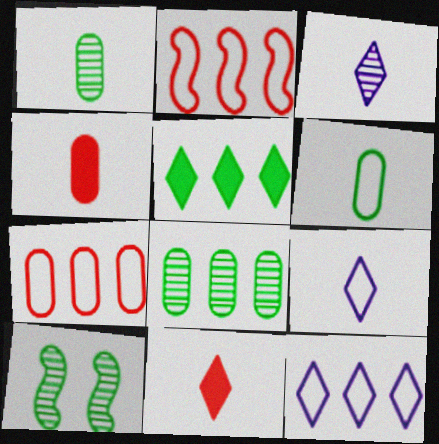[[4, 10, 12], 
[5, 6, 10]]